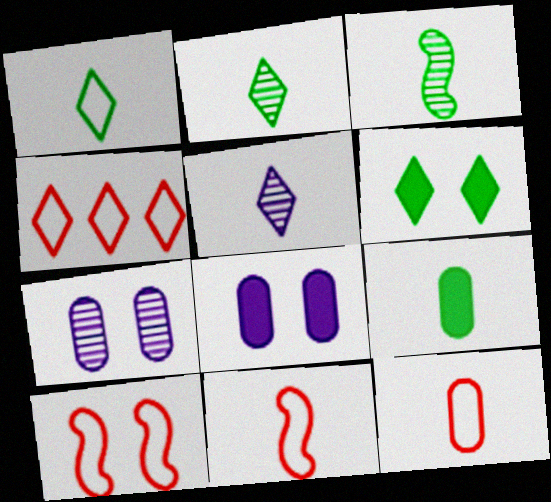[[1, 3, 9], 
[3, 4, 8], 
[4, 5, 6], 
[4, 10, 12], 
[5, 9, 11], 
[6, 7, 10]]